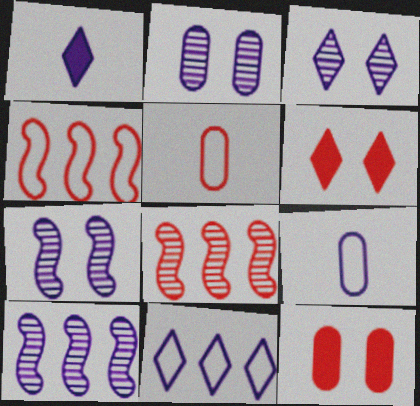[[1, 3, 11], 
[2, 3, 7], 
[5, 6, 8]]